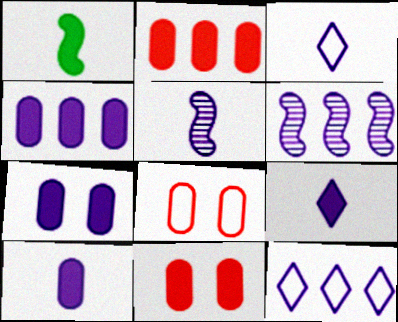[[3, 5, 10], 
[3, 6, 7], 
[4, 6, 12], 
[4, 7, 10], 
[5, 7, 12]]